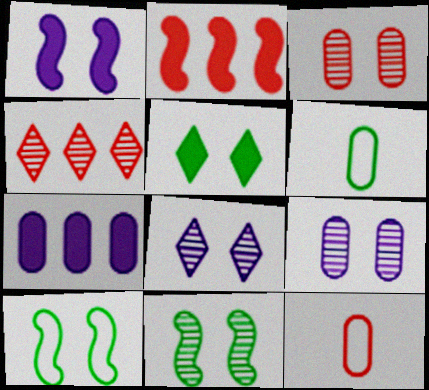[[1, 4, 6], 
[2, 6, 8], 
[3, 6, 7], 
[3, 8, 11]]